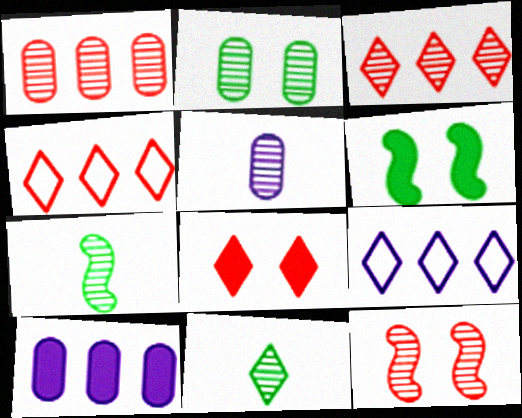[[1, 2, 5], 
[4, 5, 6], 
[8, 9, 11]]